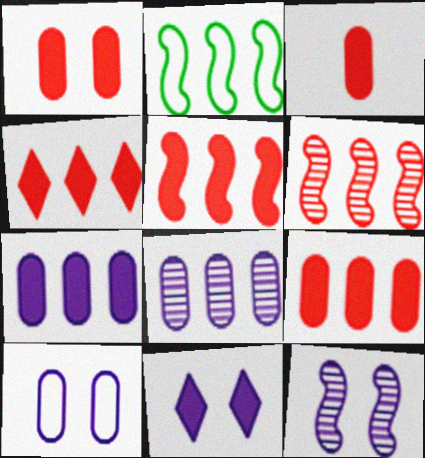[[1, 3, 9], 
[2, 4, 8], 
[4, 5, 9], 
[10, 11, 12]]